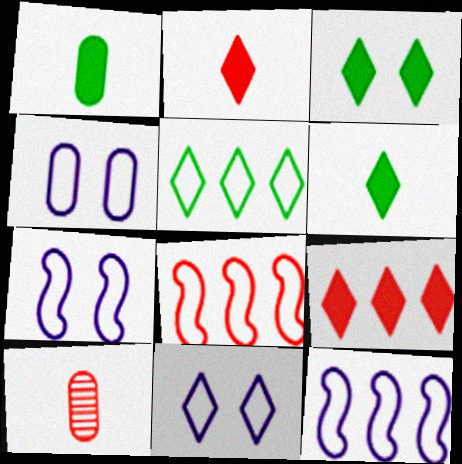[[3, 10, 12], 
[4, 7, 11]]